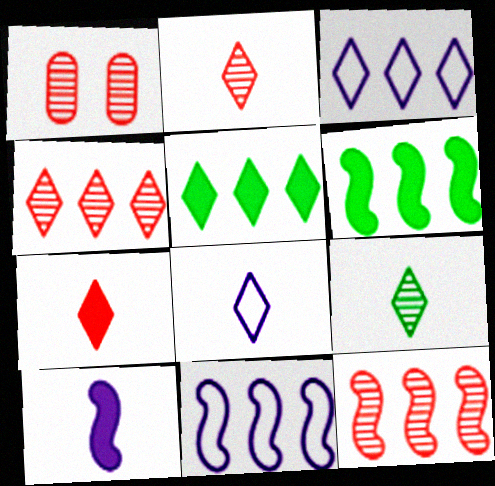[[1, 2, 12], 
[1, 6, 8], 
[3, 4, 5], 
[6, 11, 12], 
[7, 8, 9]]